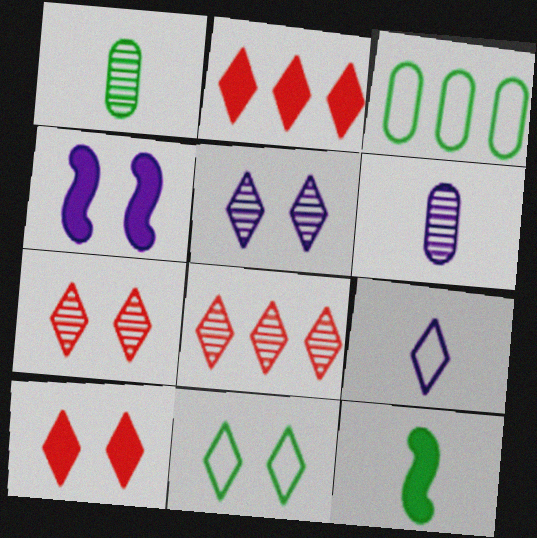[[5, 10, 11]]